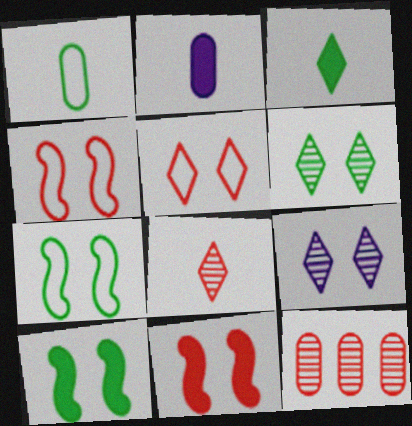[]